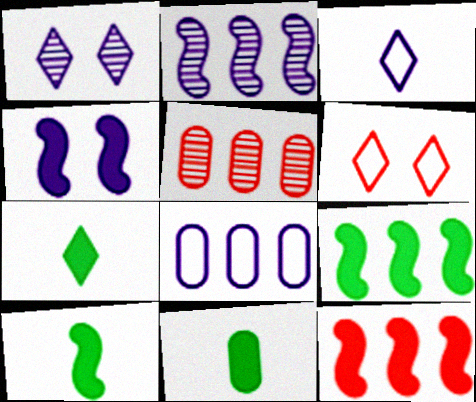[[2, 6, 11], 
[4, 10, 12], 
[7, 10, 11]]